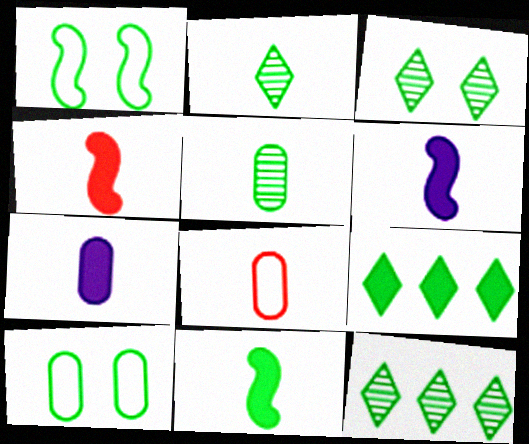[[1, 5, 9], 
[2, 3, 12], 
[2, 6, 8], 
[4, 6, 11], 
[5, 7, 8], 
[10, 11, 12]]